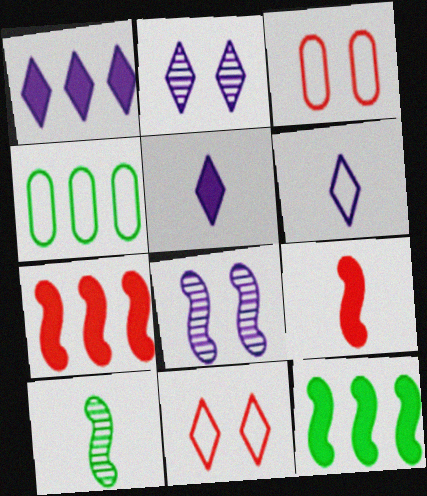[[1, 2, 6], 
[1, 3, 10], 
[2, 4, 9]]